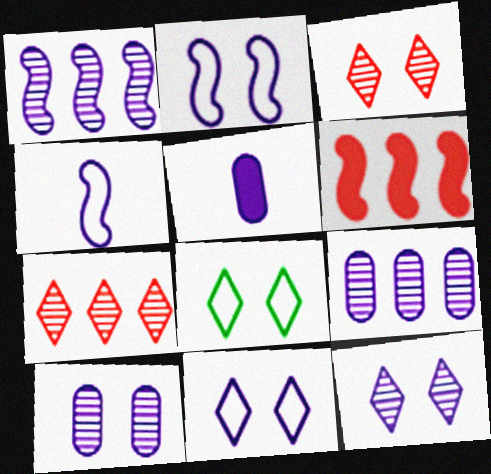[[1, 5, 11]]